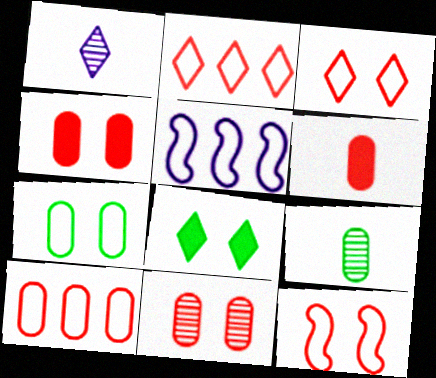[[1, 2, 8], 
[6, 10, 11]]